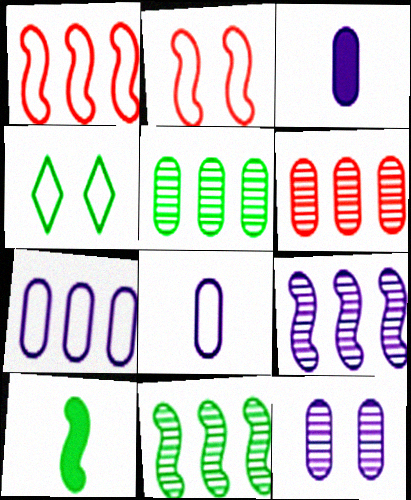[[1, 4, 8], 
[2, 9, 10], 
[3, 7, 12], 
[4, 5, 10]]